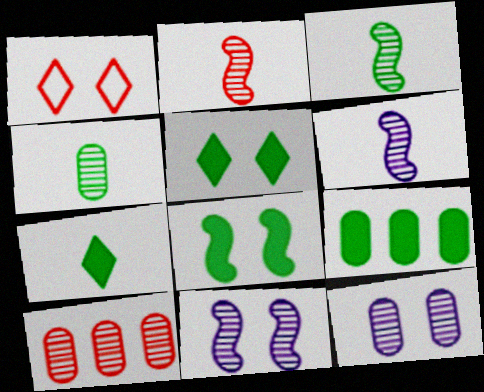[[1, 6, 9], 
[1, 8, 12], 
[2, 3, 6], 
[4, 10, 12], 
[7, 8, 9]]